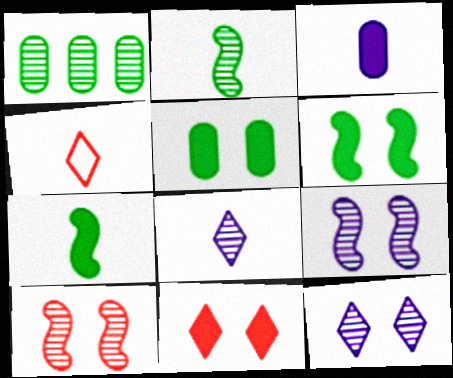[[1, 8, 10], 
[2, 3, 4]]